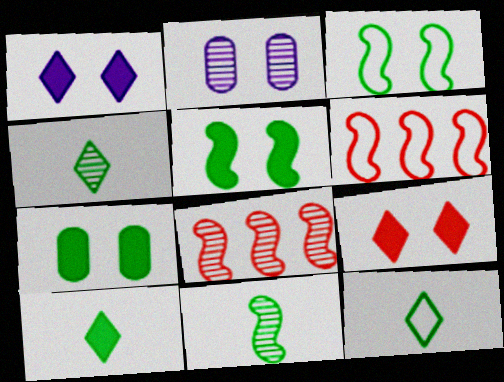[[2, 3, 9], 
[2, 4, 8], 
[2, 6, 10], 
[4, 10, 12]]